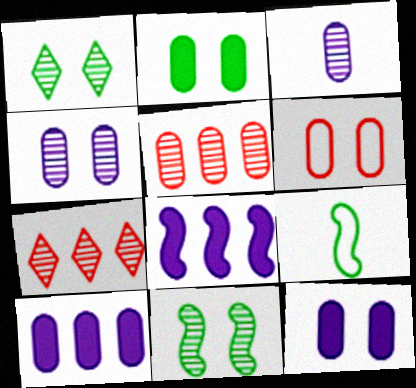[[2, 4, 6], 
[3, 7, 11], 
[7, 9, 12]]